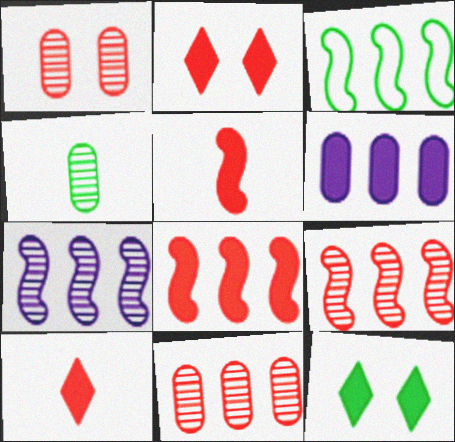[[3, 4, 12], 
[3, 7, 8], 
[5, 6, 12]]